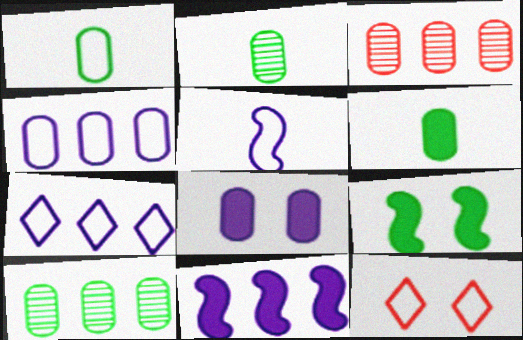[[1, 2, 6], 
[1, 3, 8], 
[2, 11, 12]]